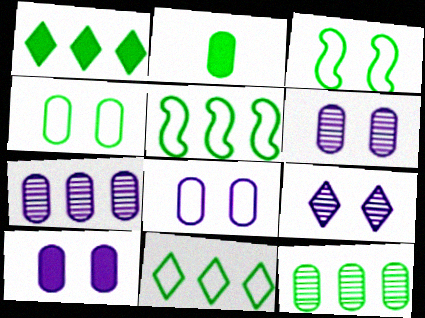[[1, 5, 12], 
[2, 4, 12], 
[6, 8, 10]]